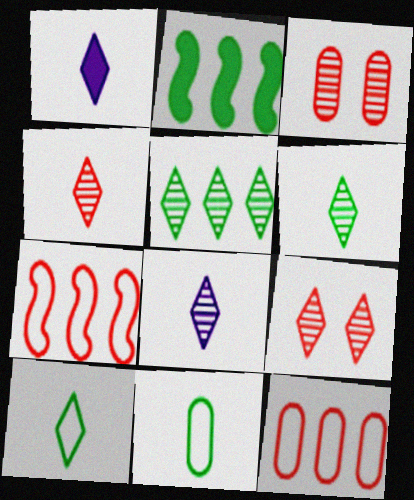[[1, 4, 10], 
[4, 6, 8], 
[5, 8, 9]]